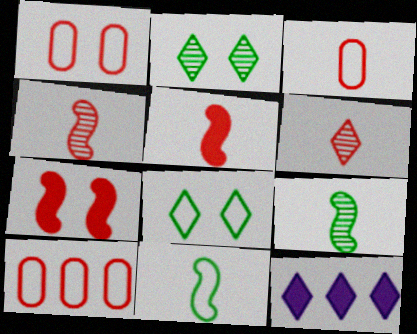[[1, 3, 10], 
[1, 9, 12], 
[3, 5, 6], 
[6, 7, 10], 
[6, 8, 12]]